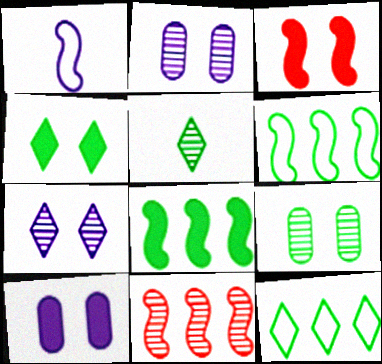[[2, 5, 11], 
[3, 4, 10], 
[4, 5, 12]]